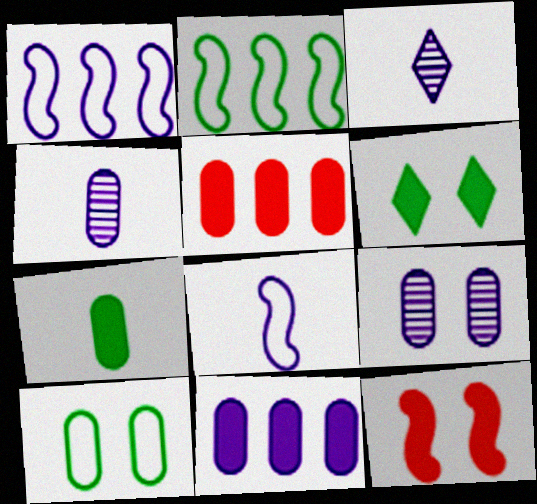[[4, 5, 10]]